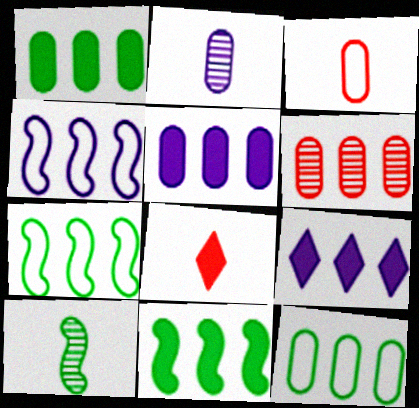[[5, 6, 12], 
[6, 7, 9]]